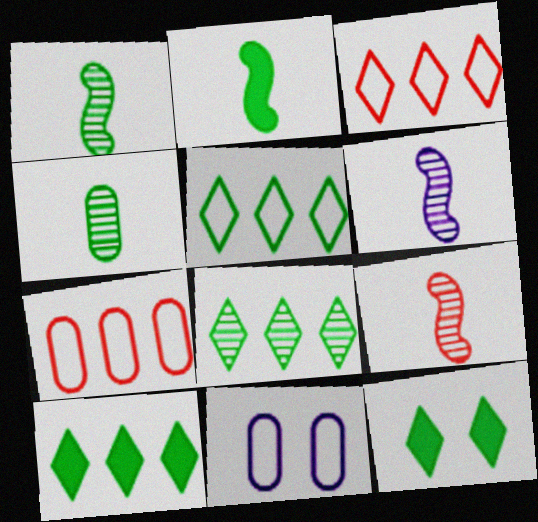[[1, 6, 9], 
[5, 8, 10], 
[6, 7, 12], 
[9, 10, 11]]